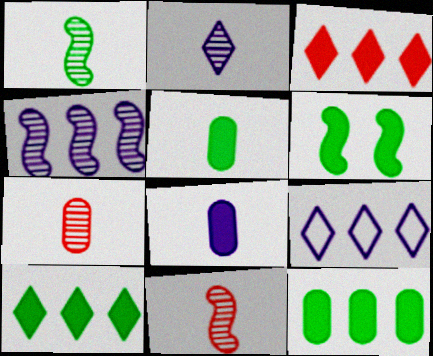[[1, 2, 7], 
[3, 6, 8], 
[5, 6, 10], 
[6, 7, 9]]